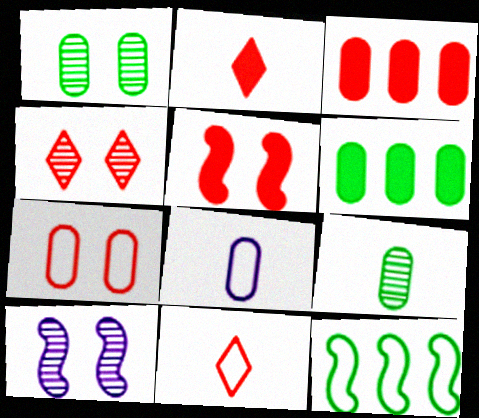[[1, 3, 8], 
[1, 4, 10], 
[2, 3, 5], 
[4, 5, 7], 
[6, 10, 11]]